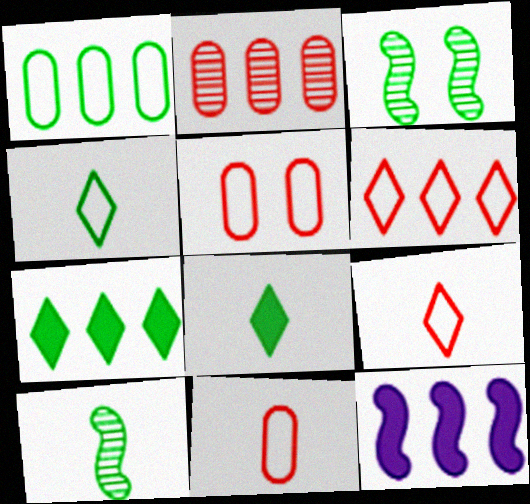[[1, 3, 8]]